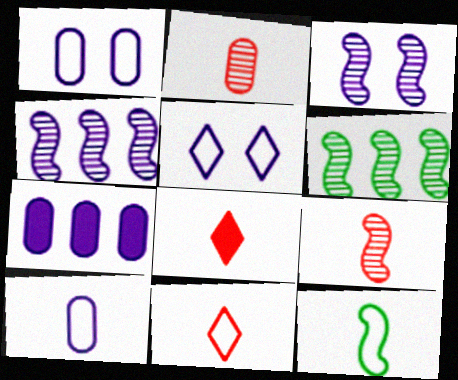[[1, 6, 8], 
[3, 6, 9], 
[10, 11, 12]]